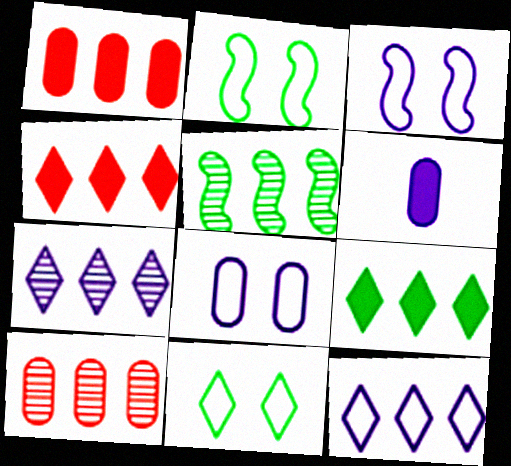[[1, 5, 12], 
[3, 6, 7], 
[5, 7, 10]]